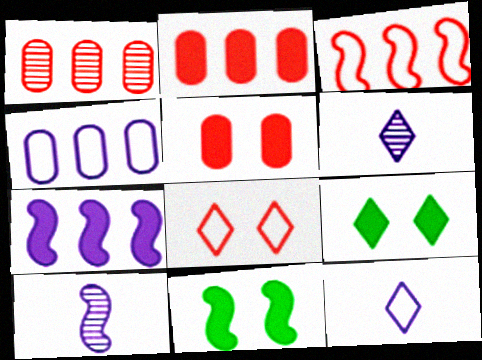[[1, 11, 12], 
[3, 10, 11]]